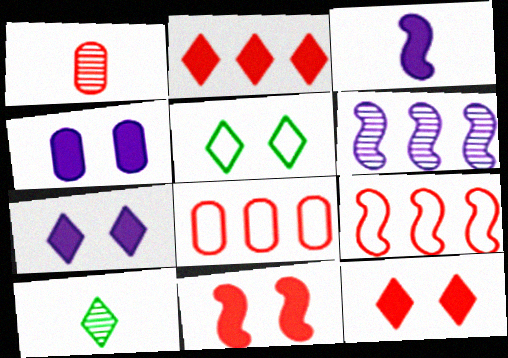[[1, 9, 12], 
[4, 9, 10]]